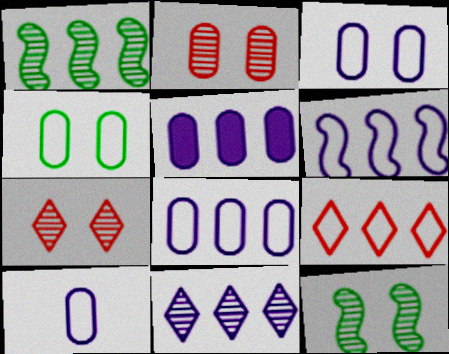[[1, 5, 9], 
[3, 8, 10], 
[5, 6, 11]]